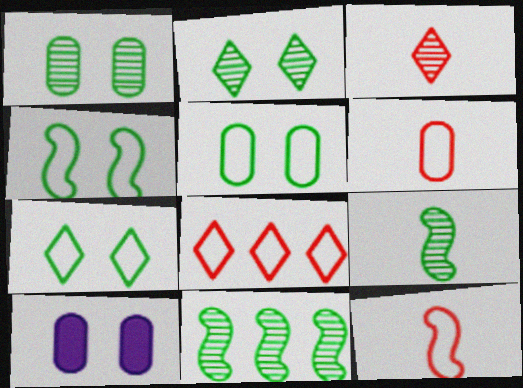[[4, 5, 7], 
[8, 9, 10]]